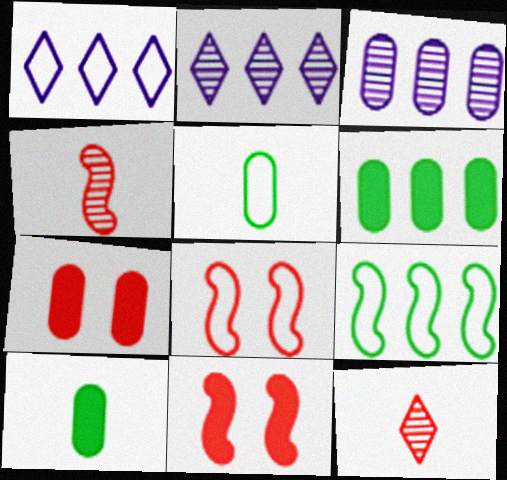[[1, 5, 8], 
[2, 5, 11], 
[2, 8, 10], 
[3, 5, 7]]